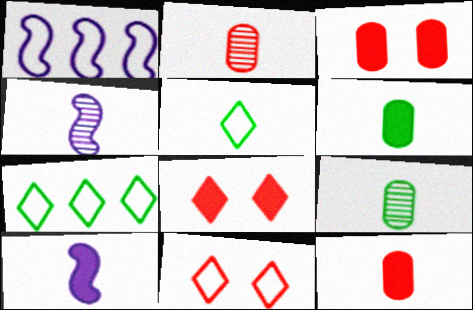[[1, 8, 9], 
[2, 5, 10], 
[3, 4, 7], 
[4, 5, 12]]